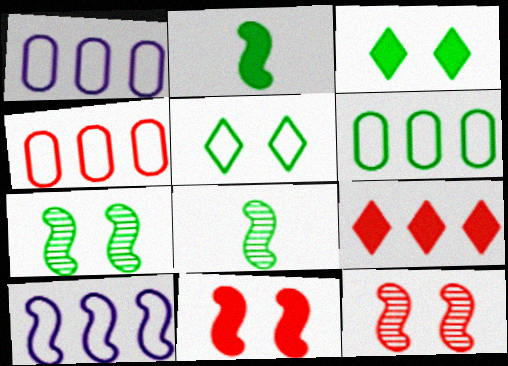[[1, 4, 6], 
[2, 10, 12], 
[3, 6, 8], 
[8, 10, 11]]